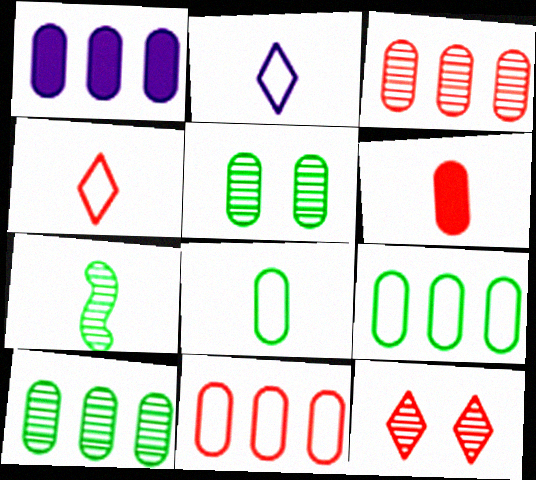[[1, 3, 9], 
[1, 10, 11], 
[2, 6, 7]]